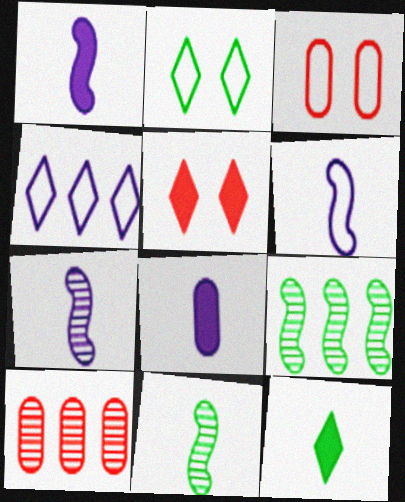[[1, 2, 10], 
[1, 6, 7]]